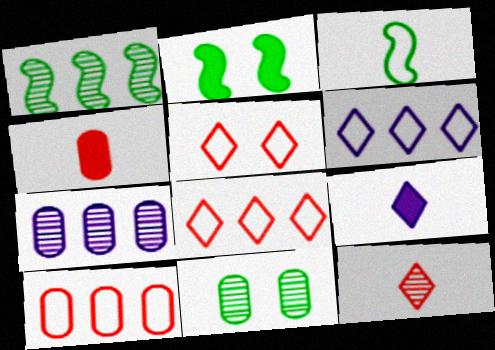[[1, 2, 3]]